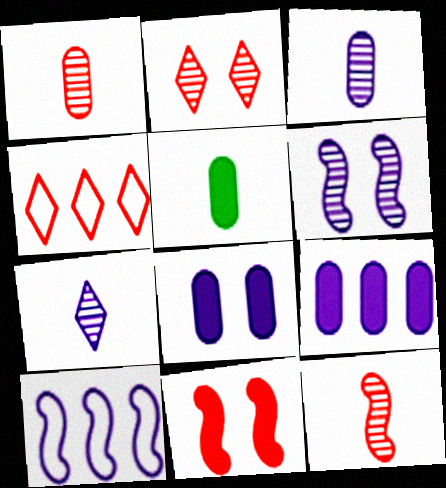[[1, 4, 11], 
[2, 5, 10], 
[4, 5, 6], 
[7, 8, 10]]